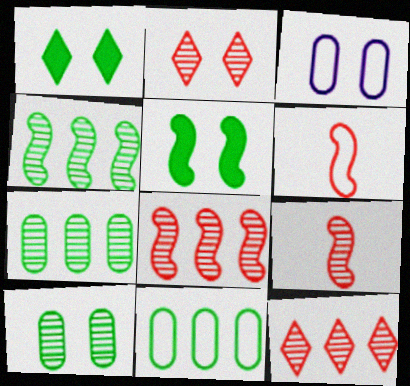[[2, 3, 5]]